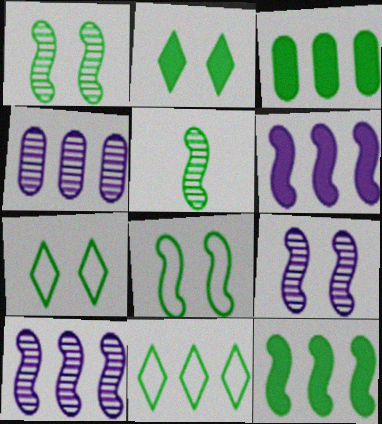[[3, 5, 7], 
[5, 8, 12]]